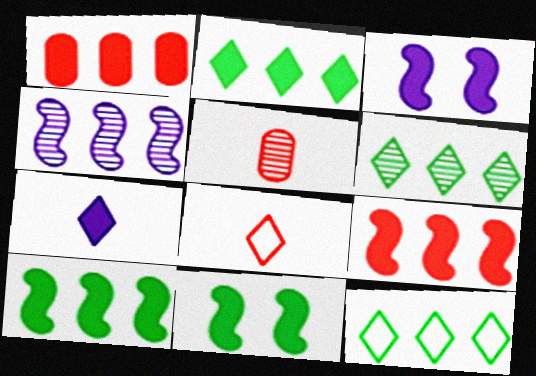[[1, 4, 12], 
[1, 7, 11], 
[2, 6, 12], 
[3, 5, 12]]